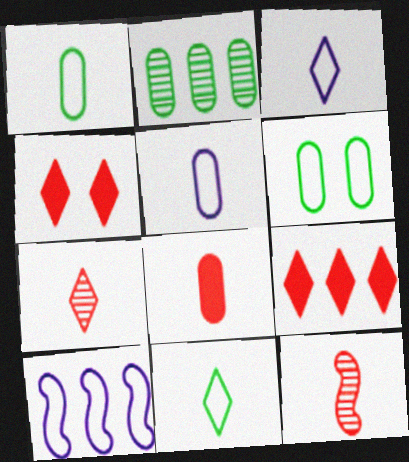[[2, 9, 10]]